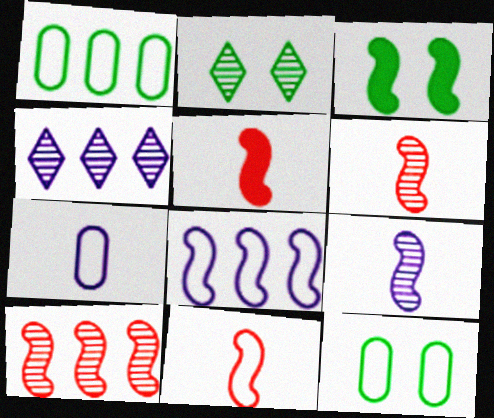[[2, 3, 12], 
[3, 6, 8], 
[4, 5, 12], 
[5, 6, 11]]